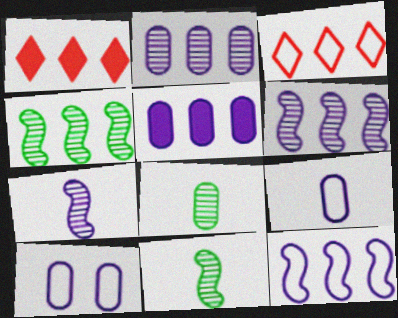[[1, 10, 11], 
[3, 4, 5]]